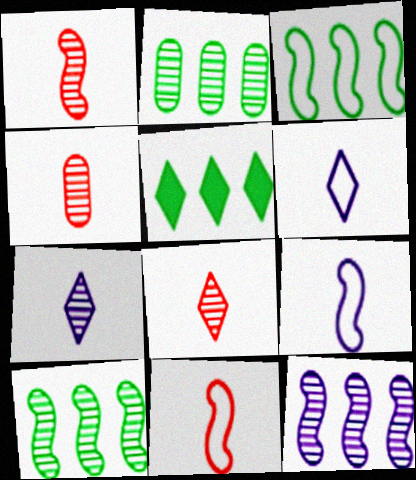[[1, 4, 8], 
[2, 3, 5]]